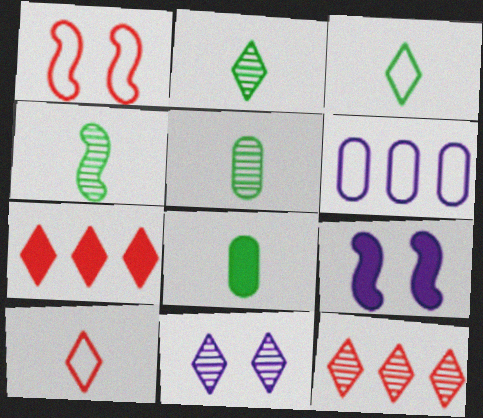[[1, 3, 6], 
[2, 4, 5], 
[2, 11, 12], 
[3, 4, 8], 
[3, 7, 11], 
[7, 8, 9]]